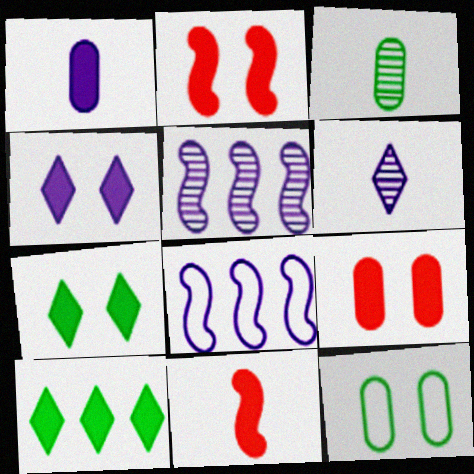[[1, 2, 10]]